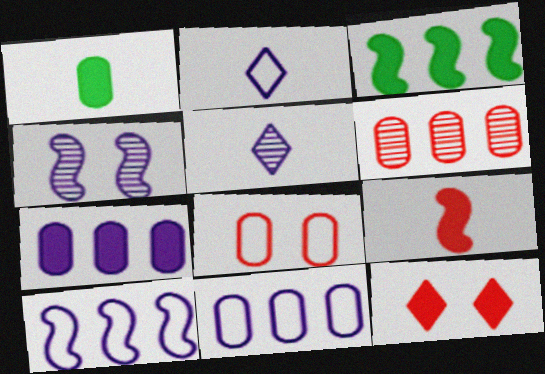[[2, 4, 7], 
[3, 5, 8]]